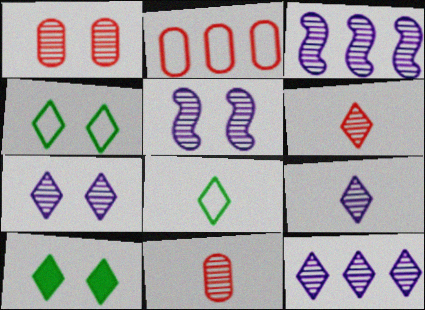[[7, 9, 12]]